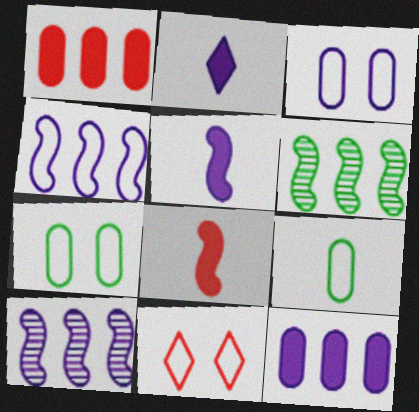[[2, 3, 10], 
[4, 9, 11]]